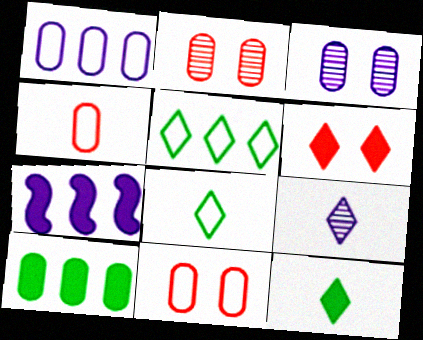[[2, 7, 8], 
[3, 4, 10], 
[5, 6, 9]]